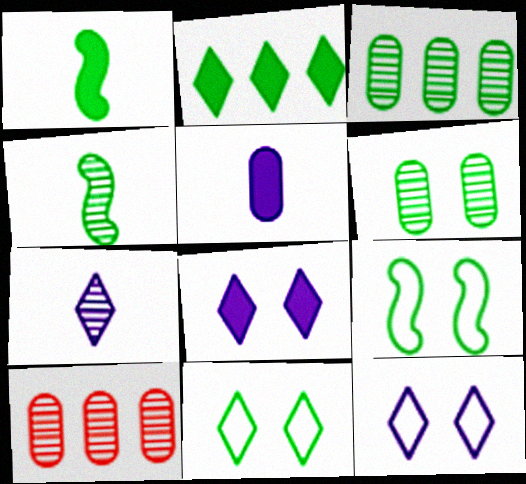[[1, 3, 11], 
[1, 10, 12]]